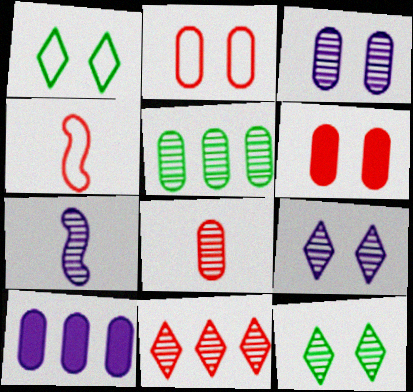[[3, 5, 8], 
[4, 6, 11], 
[4, 10, 12]]